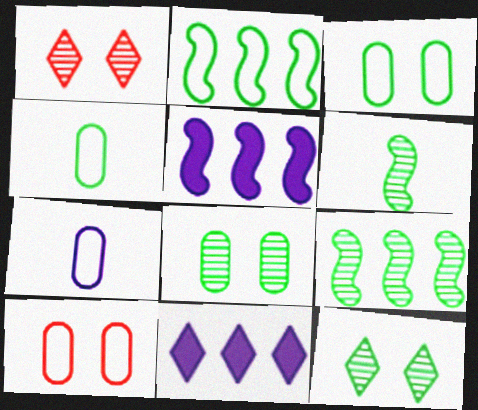[[1, 4, 5], 
[6, 10, 11]]